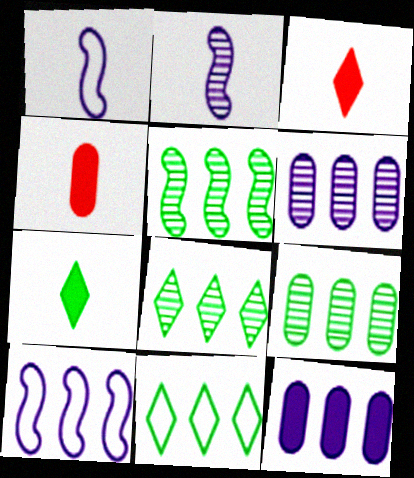[[5, 8, 9]]